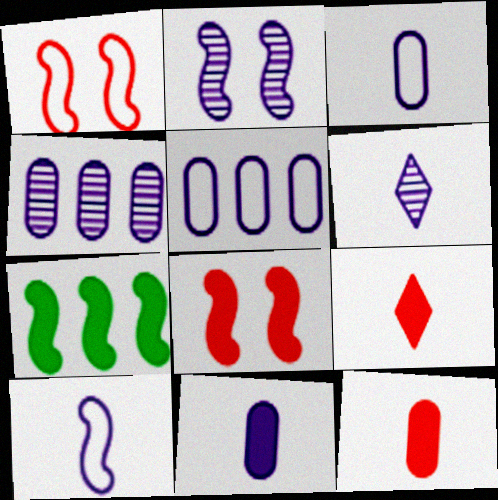[[2, 4, 6], 
[6, 10, 11]]